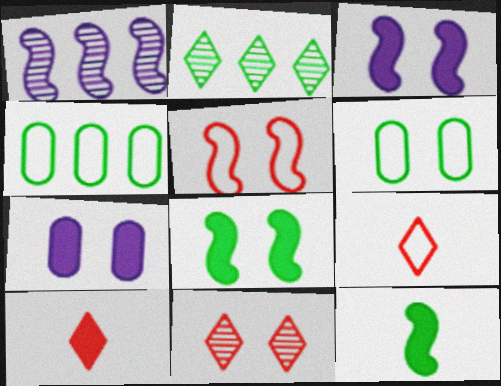[[1, 5, 12], 
[1, 6, 10], 
[2, 6, 12], 
[3, 6, 11]]